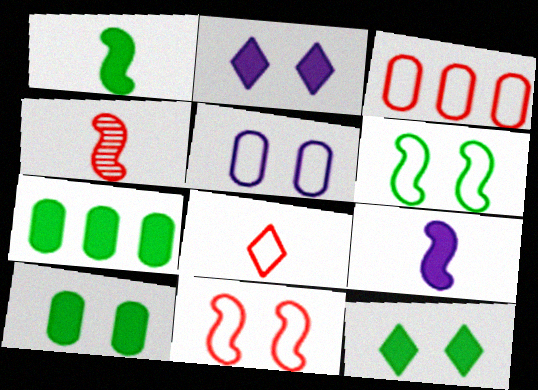[[1, 7, 12], 
[3, 8, 11]]